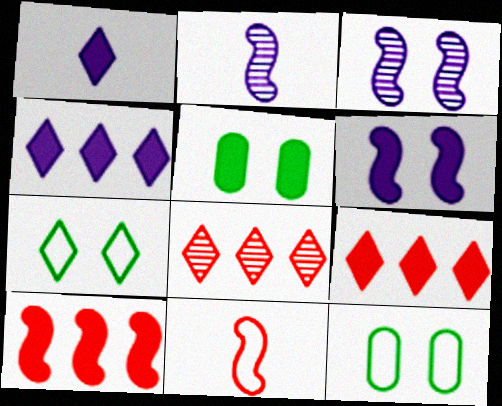[[1, 5, 10], 
[1, 7, 8], 
[2, 9, 12]]